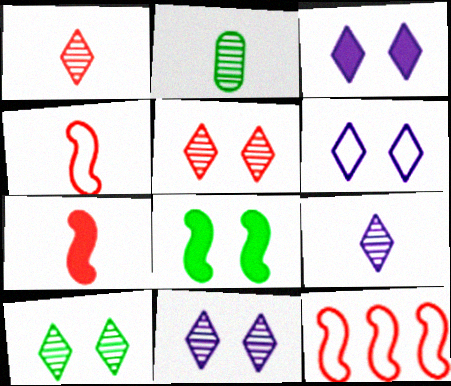[[2, 3, 12], 
[3, 6, 11], 
[5, 10, 11]]